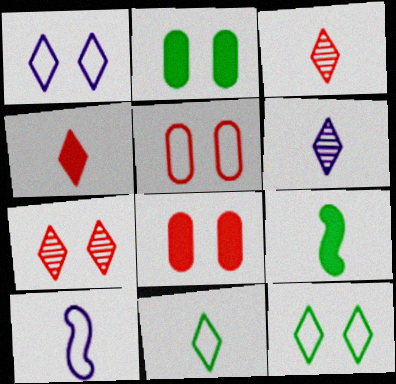[[4, 6, 11]]